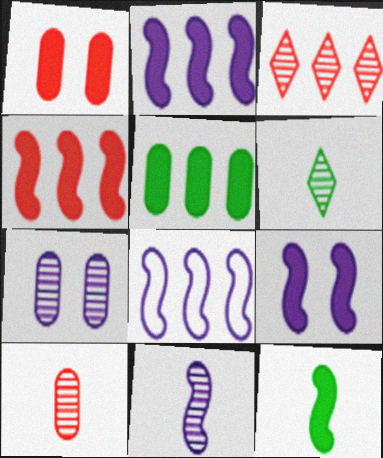[[1, 6, 8], 
[3, 5, 8], 
[4, 9, 12], 
[6, 10, 11], 
[8, 9, 11]]